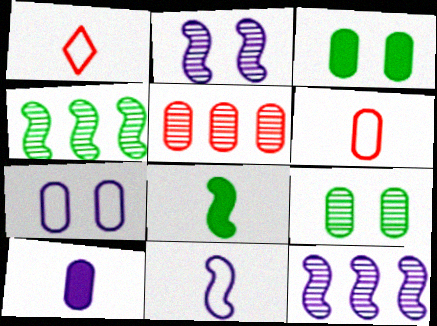[[1, 3, 12]]